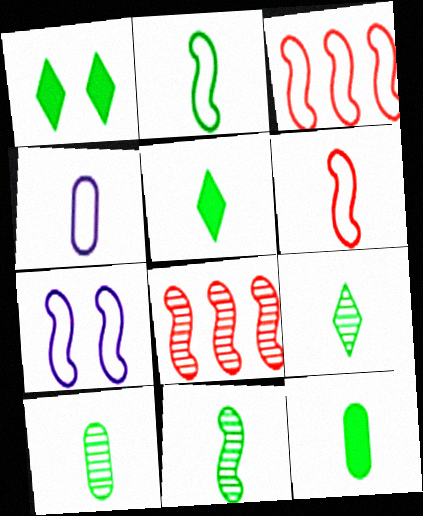[[1, 4, 8], 
[2, 3, 7], 
[2, 5, 10], 
[2, 9, 12], 
[9, 10, 11]]